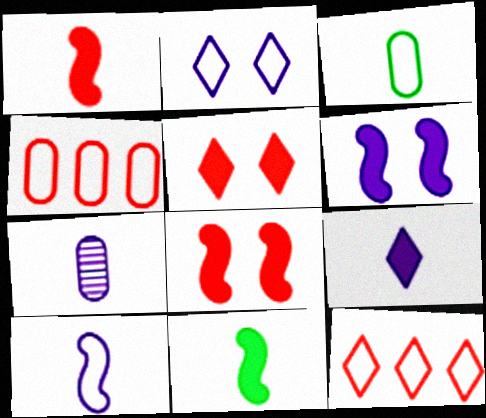[[7, 9, 10]]